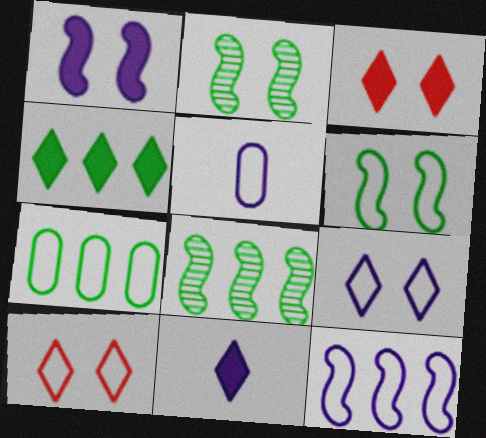[[3, 4, 11], 
[3, 5, 8], 
[4, 7, 8], 
[5, 9, 12]]